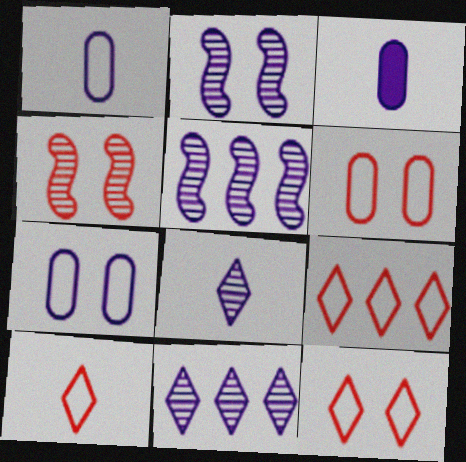[[9, 10, 12]]